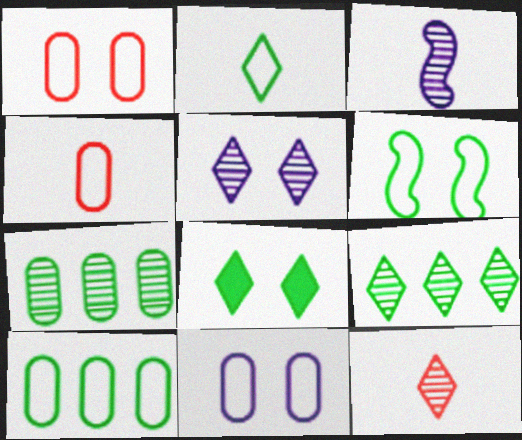[[2, 6, 10], 
[2, 8, 9], 
[4, 10, 11], 
[5, 9, 12]]